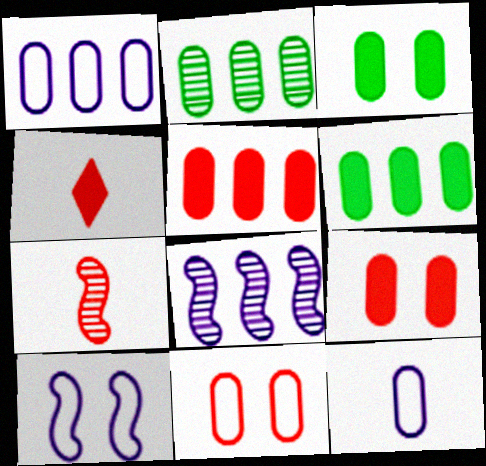[[1, 2, 5], 
[2, 4, 10], 
[2, 9, 12]]